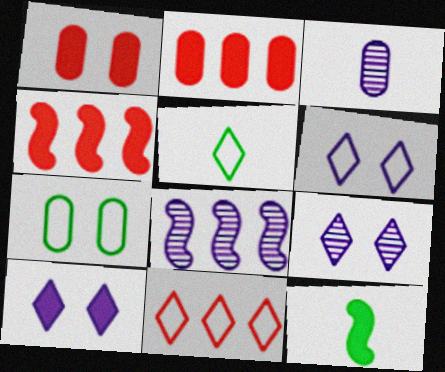[[1, 5, 8], 
[2, 3, 7], 
[2, 10, 12], 
[3, 8, 9], 
[5, 6, 11], 
[6, 9, 10]]